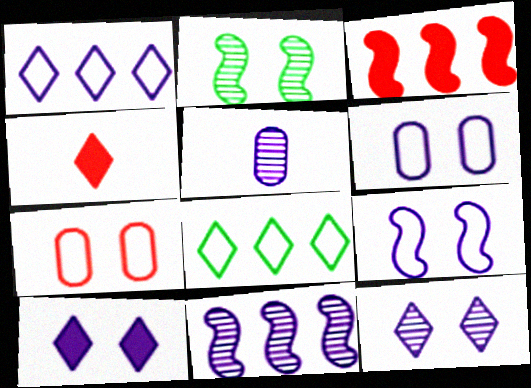[[2, 7, 10], 
[4, 8, 12], 
[5, 11, 12]]